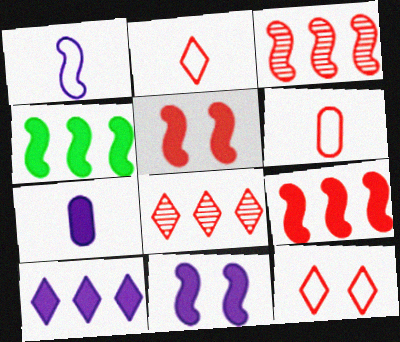[[5, 6, 8], 
[7, 10, 11]]